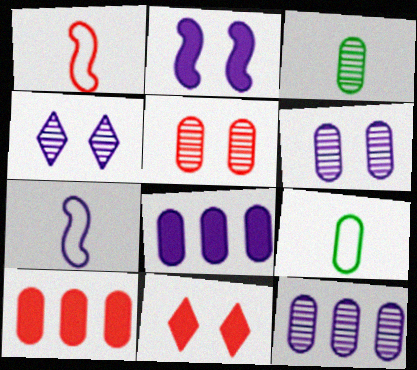[[3, 5, 12], 
[4, 7, 8], 
[5, 8, 9], 
[6, 9, 10]]